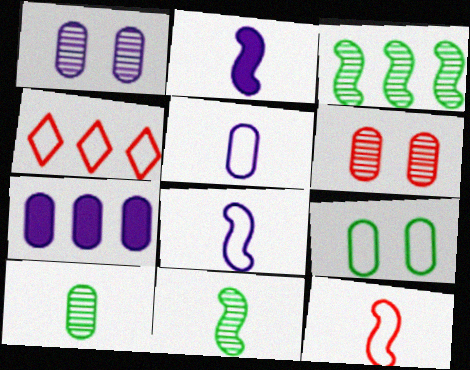[[1, 5, 7], 
[2, 11, 12], 
[3, 4, 7], 
[4, 8, 9]]